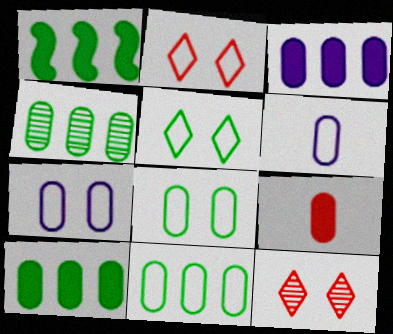[[1, 6, 12], 
[4, 7, 9], 
[4, 10, 11]]